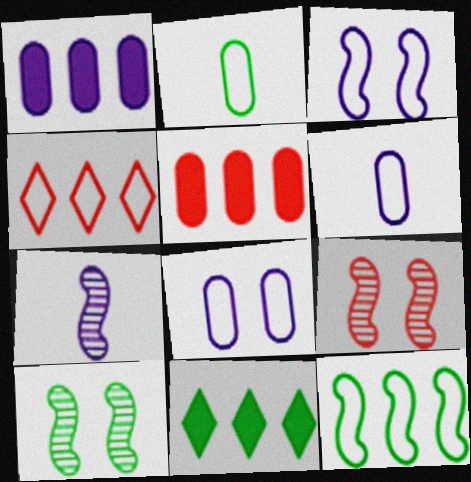[[2, 3, 4], 
[2, 10, 11], 
[6, 9, 11]]